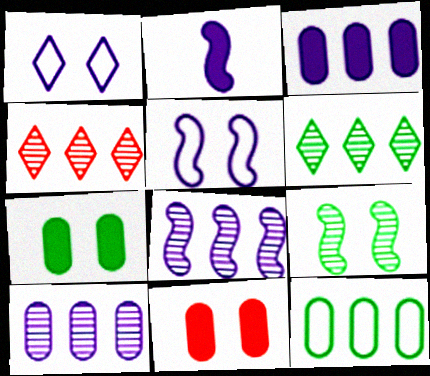[[1, 2, 10], 
[1, 9, 11], 
[2, 5, 8]]